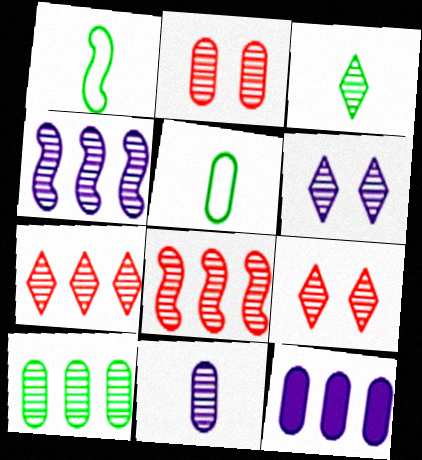[[1, 9, 12], 
[2, 3, 4], 
[2, 5, 12], 
[2, 10, 11], 
[3, 6, 7], 
[4, 6, 11], 
[4, 7, 10]]